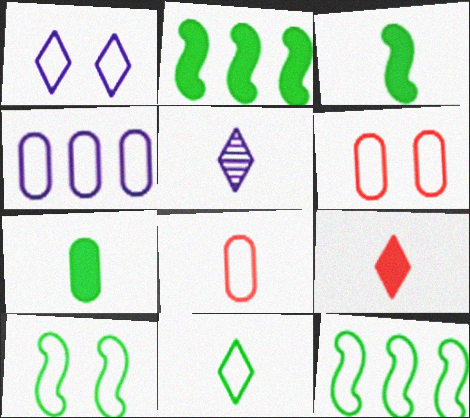[[1, 6, 10], 
[1, 8, 12], 
[2, 5, 6], 
[3, 5, 8], 
[5, 9, 11]]